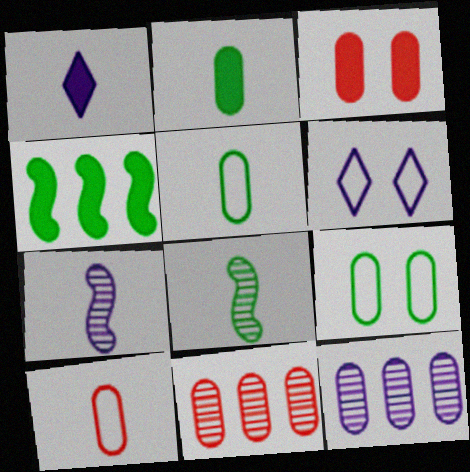[[1, 3, 4], 
[1, 8, 10], 
[3, 5, 12], 
[3, 10, 11]]